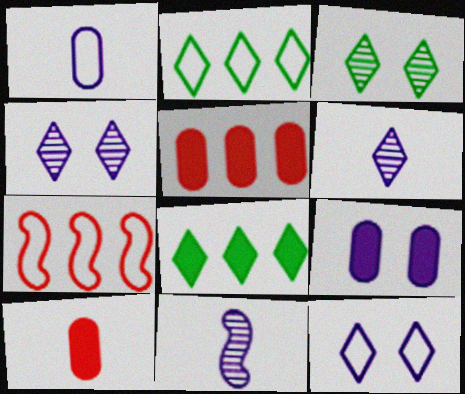[]